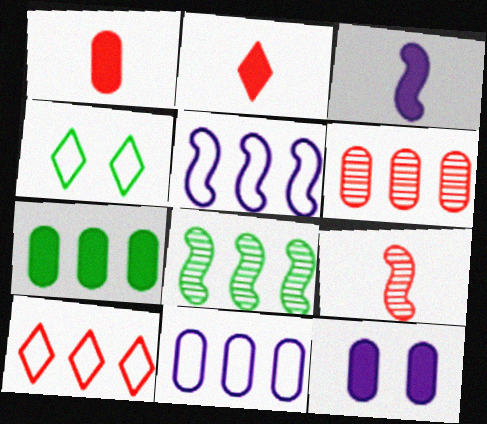[[1, 7, 12], 
[3, 4, 6], 
[6, 7, 11]]